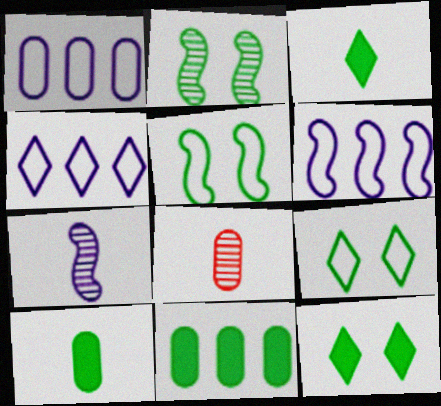[[1, 4, 6], 
[6, 8, 12]]